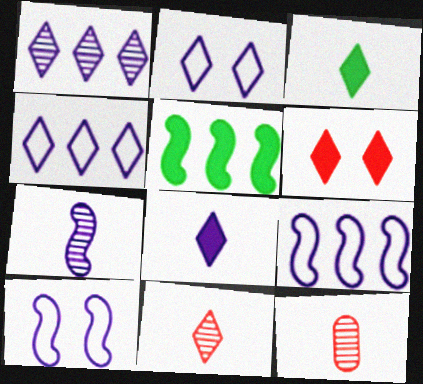[[1, 2, 8], 
[2, 5, 12]]